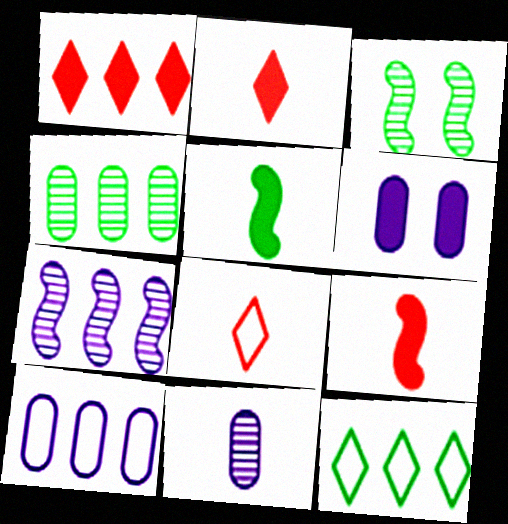[[1, 5, 6], 
[2, 3, 10], 
[5, 8, 11], 
[6, 10, 11]]